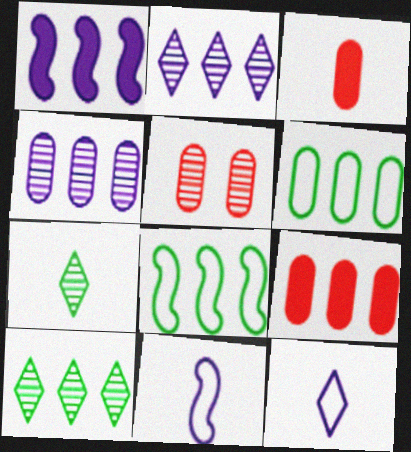[[2, 8, 9], 
[3, 7, 11], 
[4, 6, 9]]